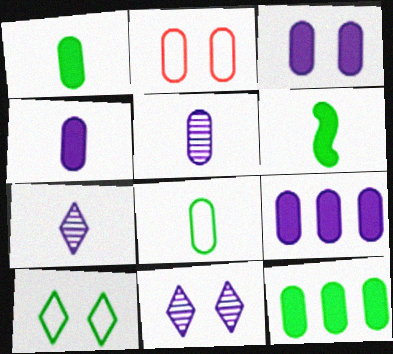[[2, 5, 12], 
[3, 4, 9]]